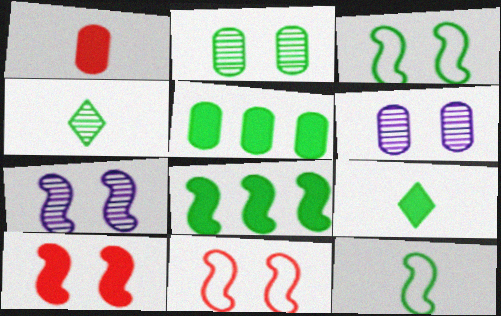[[3, 4, 5], 
[3, 7, 10]]